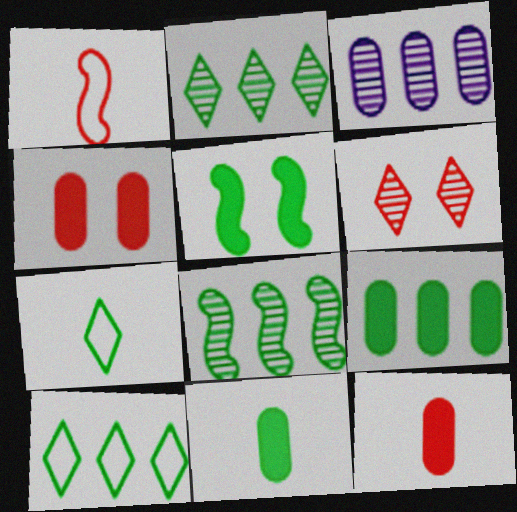[[8, 9, 10]]